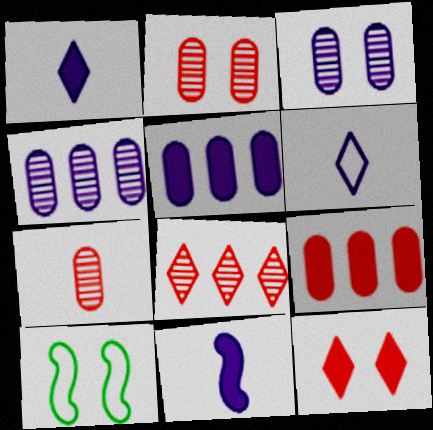[[3, 10, 12]]